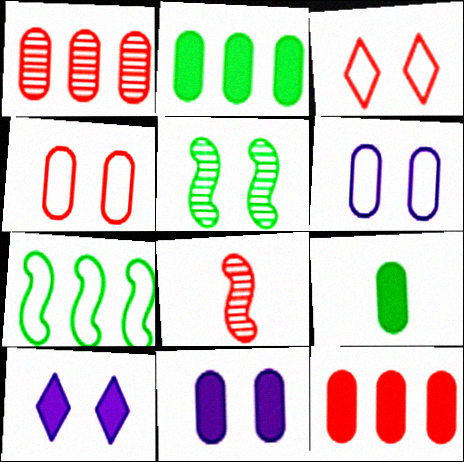[[1, 6, 9], 
[3, 5, 11], 
[3, 8, 12], 
[4, 5, 10], 
[9, 11, 12]]